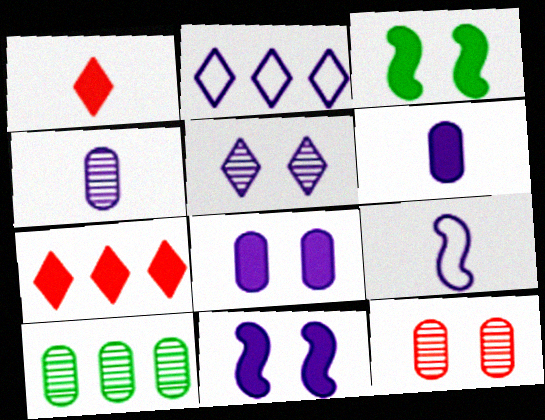[[2, 4, 11], 
[3, 6, 7], 
[4, 10, 12]]